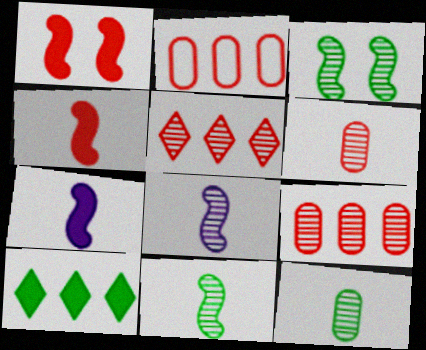[]